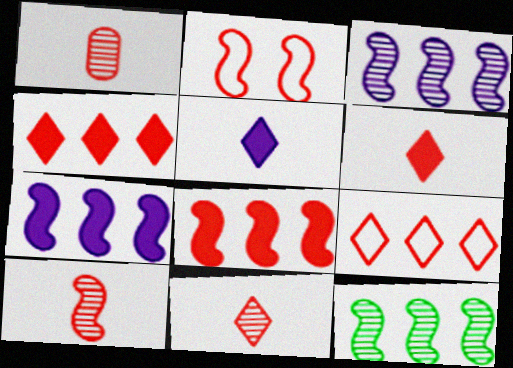[[1, 2, 4], 
[1, 10, 11], 
[2, 8, 10]]